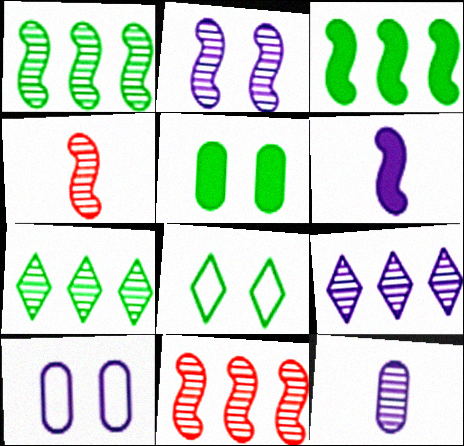[[1, 2, 4], 
[2, 9, 12], 
[6, 9, 10]]